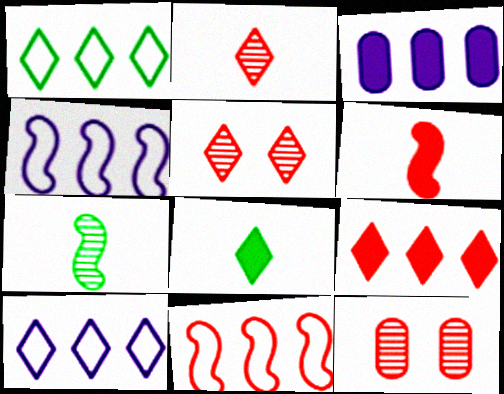[[4, 8, 12], 
[5, 8, 10]]